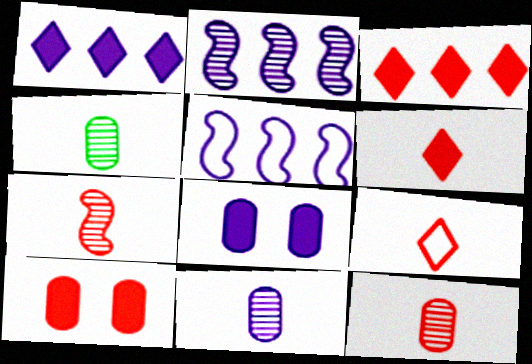[[4, 11, 12]]